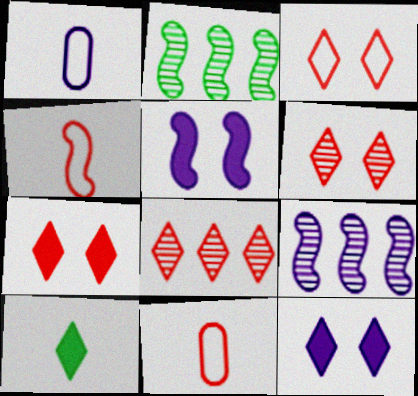[[1, 2, 7], 
[1, 9, 12], 
[2, 4, 5], 
[2, 11, 12], 
[3, 6, 7]]